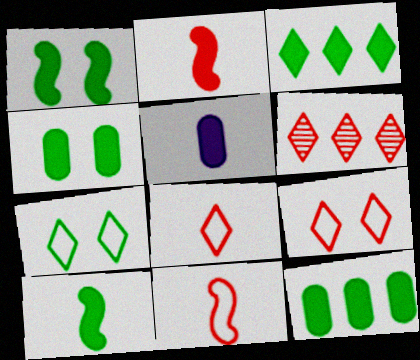[[3, 4, 10]]